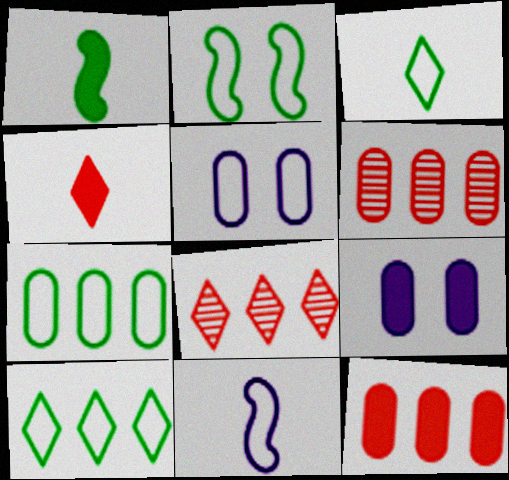[[1, 5, 8], 
[2, 3, 7]]